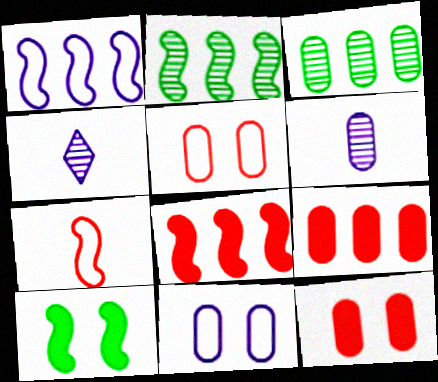[[1, 2, 8]]